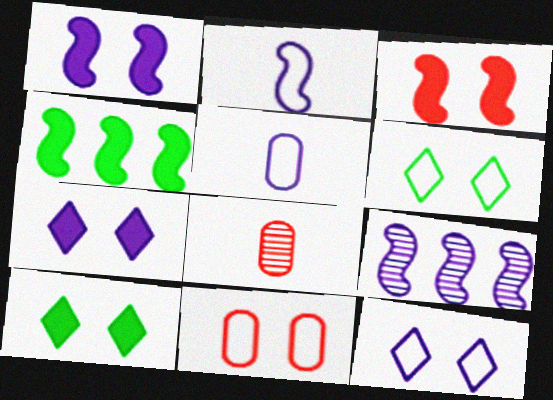[[1, 2, 9], 
[4, 8, 12], 
[5, 7, 9]]